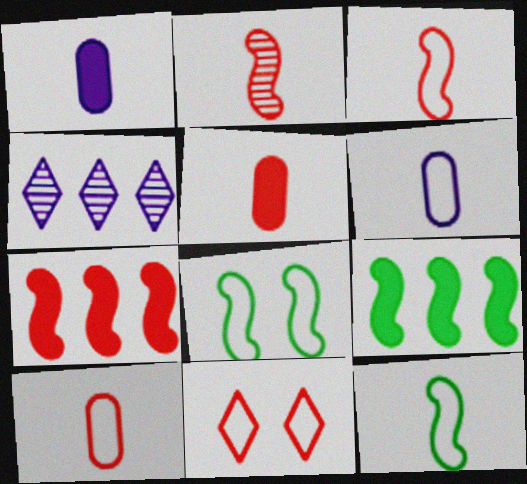[[4, 5, 8]]